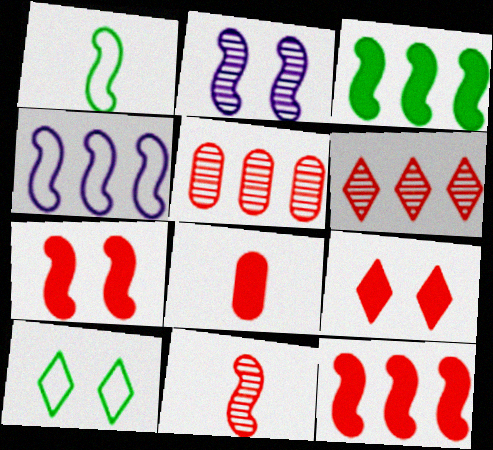[[1, 2, 12], 
[8, 9, 12]]